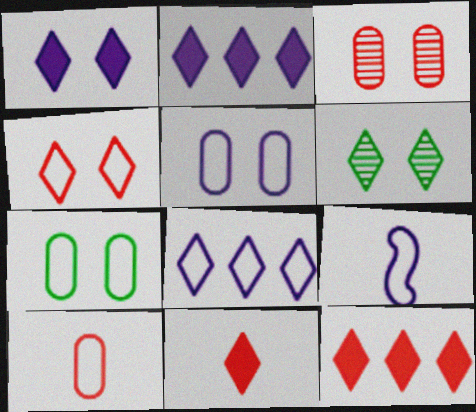[[1, 4, 6], 
[5, 8, 9], 
[6, 8, 11]]